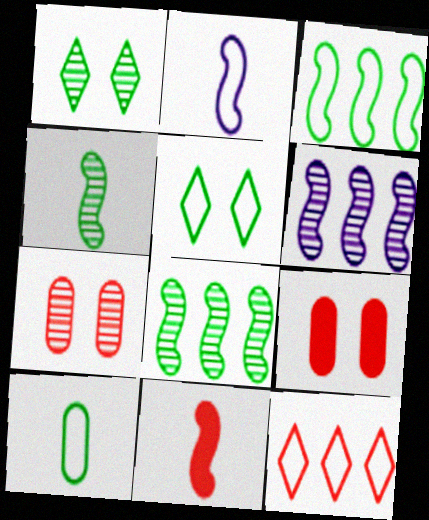[[2, 4, 11], 
[3, 5, 10], 
[7, 11, 12]]